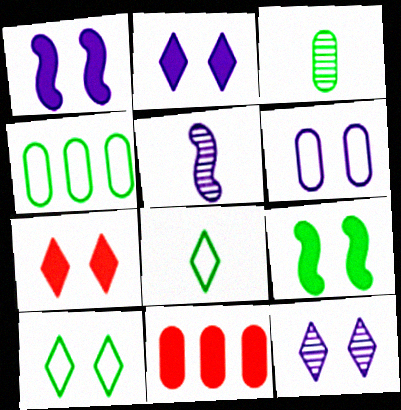[[1, 6, 12], 
[3, 6, 11], 
[4, 5, 7], 
[5, 10, 11], 
[7, 10, 12]]